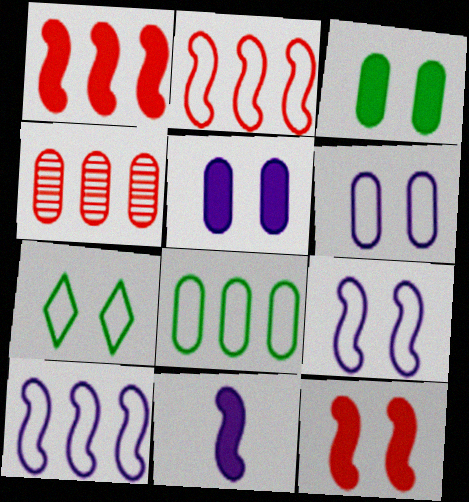[[4, 7, 11]]